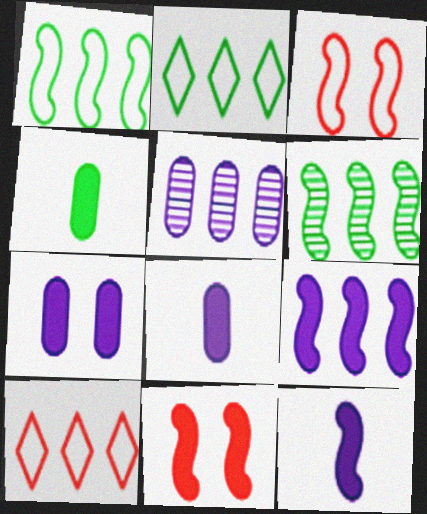[[3, 6, 12]]